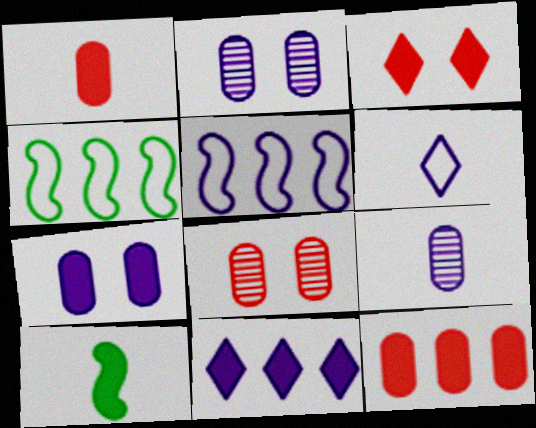[[3, 4, 9]]